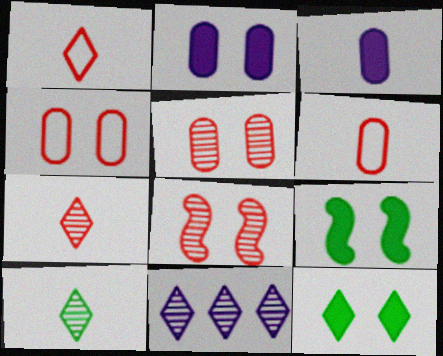[[1, 11, 12], 
[6, 9, 11]]